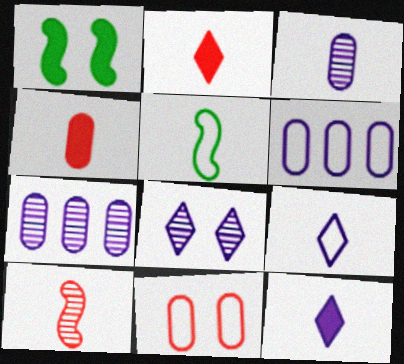[[1, 8, 11], 
[2, 3, 5]]